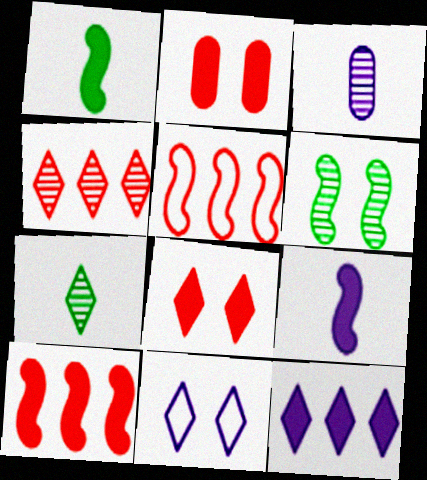[[1, 2, 12], 
[2, 6, 11], 
[3, 4, 6], 
[5, 6, 9]]